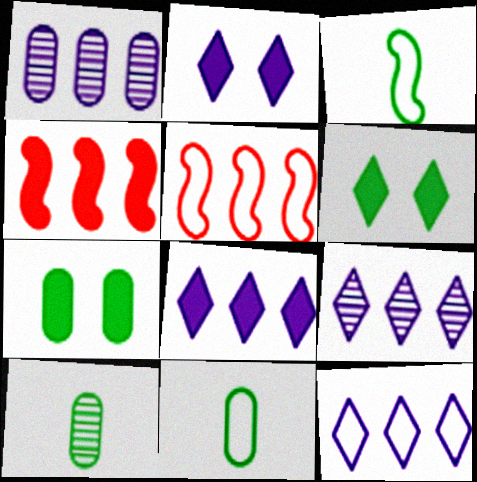[[2, 5, 10], 
[8, 9, 12]]